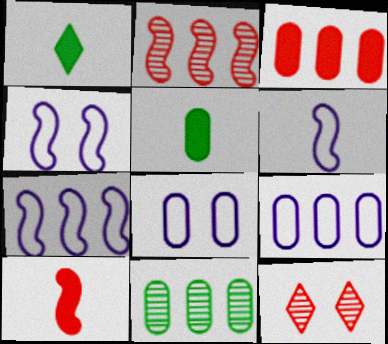[[1, 2, 8], 
[3, 9, 11], 
[4, 6, 7], 
[5, 7, 12]]